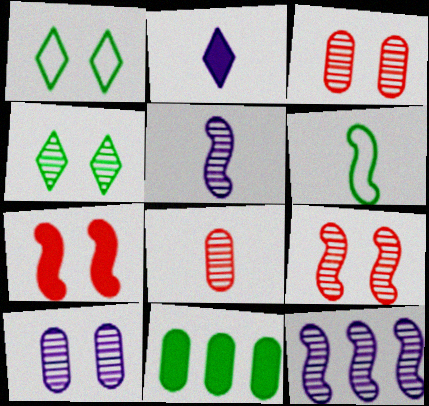[[1, 7, 10], 
[2, 6, 8], 
[2, 7, 11], 
[4, 6, 11], 
[4, 8, 12], 
[4, 9, 10], 
[6, 7, 12]]